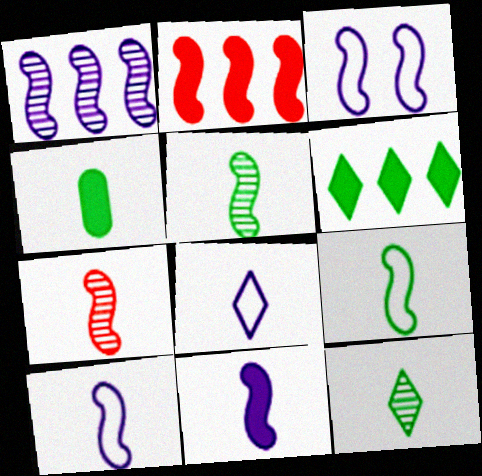[[1, 3, 11], 
[2, 3, 5], 
[4, 7, 8], 
[4, 9, 12], 
[7, 9, 11]]